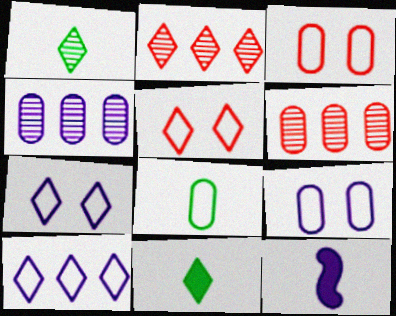[[2, 7, 11], 
[4, 7, 12]]